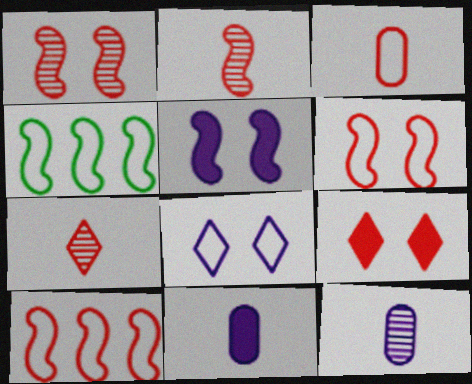[[2, 4, 5], 
[3, 4, 8], 
[4, 9, 12]]